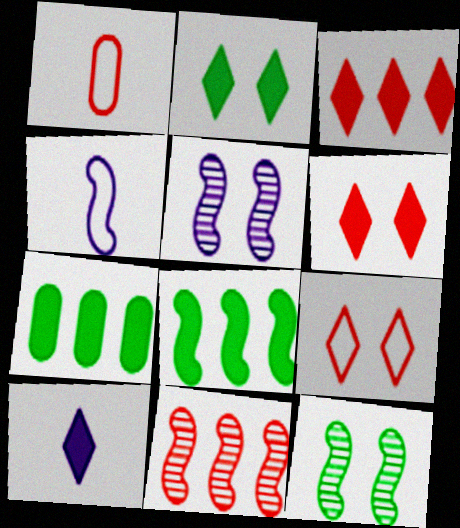[[1, 6, 11], 
[2, 3, 10]]